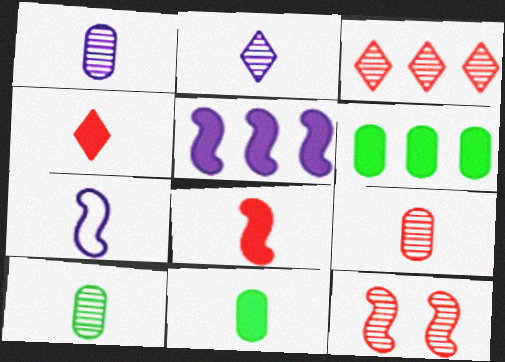[[1, 9, 10], 
[3, 9, 12], 
[4, 7, 10]]